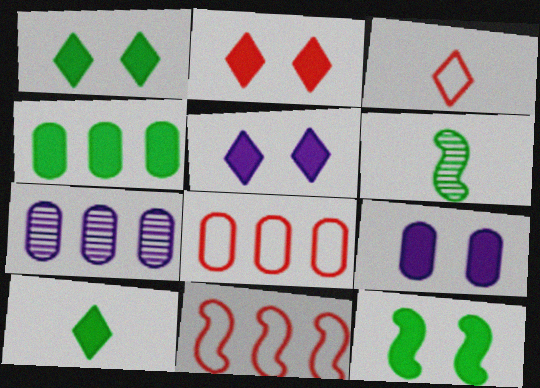[[1, 2, 5], 
[2, 9, 12], 
[3, 7, 12], 
[4, 7, 8], 
[4, 10, 12], 
[5, 6, 8]]